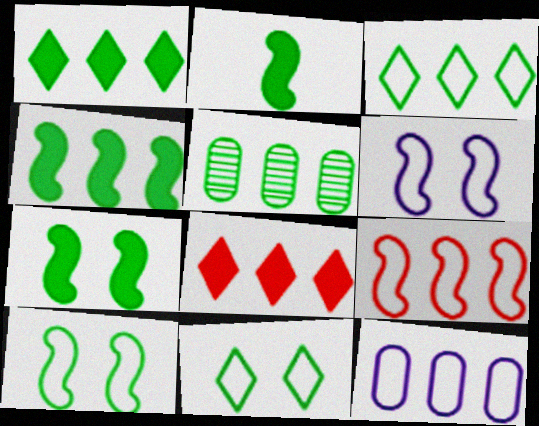[[2, 4, 7], 
[2, 5, 11], 
[3, 4, 5], 
[3, 9, 12]]